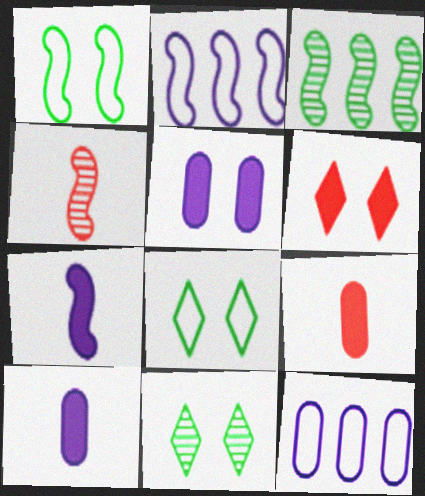[[2, 9, 11]]